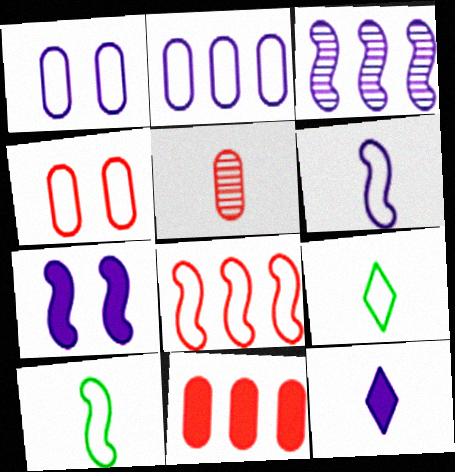[[1, 3, 12], 
[1, 8, 9], 
[3, 6, 7], 
[4, 5, 11], 
[5, 10, 12]]